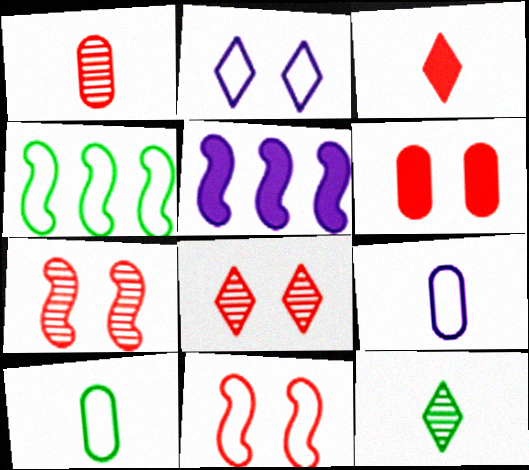[[5, 8, 10], 
[6, 8, 11]]